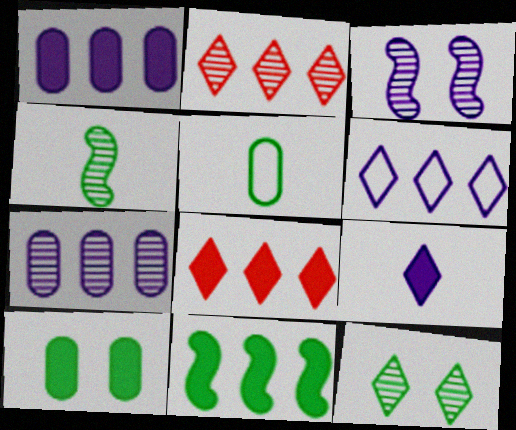[[1, 8, 11], 
[3, 5, 8], 
[5, 11, 12]]